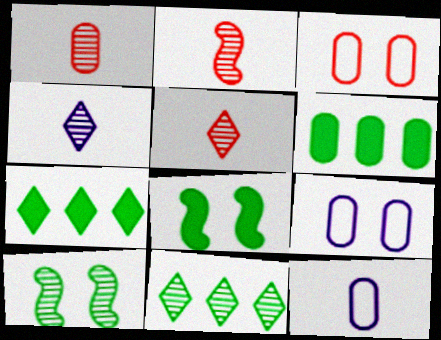[[1, 2, 5], 
[1, 6, 9], 
[2, 7, 9]]